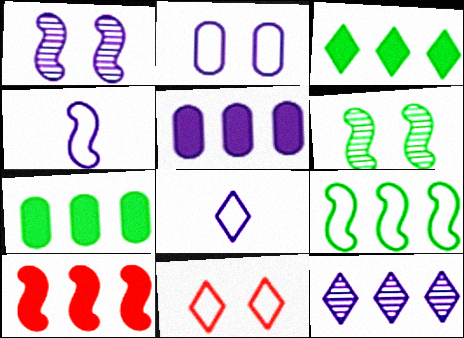[[1, 5, 8], 
[3, 5, 10], 
[4, 6, 10]]